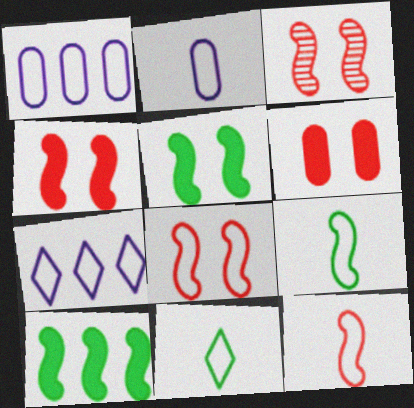[[1, 8, 11], 
[2, 11, 12], 
[3, 4, 8]]